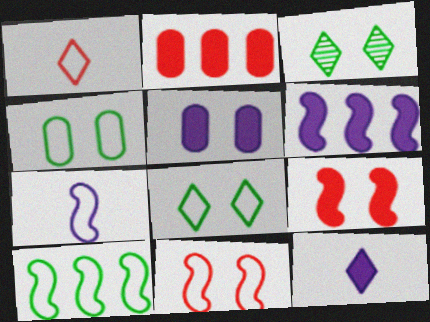[[2, 3, 7], 
[3, 5, 11], 
[5, 6, 12], 
[7, 10, 11]]